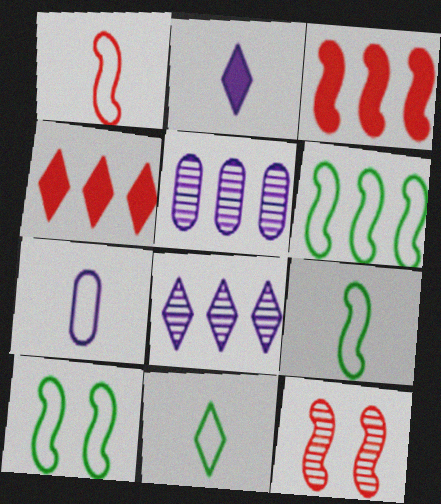[[1, 3, 12], 
[1, 7, 11], 
[4, 5, 6], 
[6, 9, 10]]